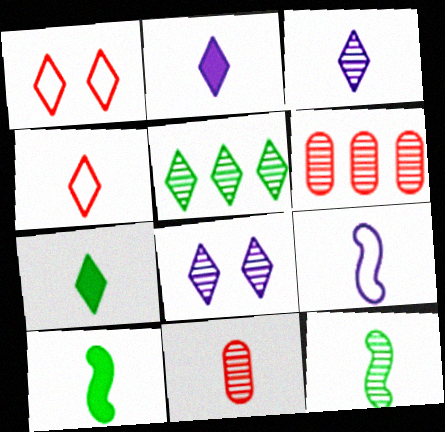[[1, 2, 5], 
[3, 4, 7], 
[3, 11, 12], 
[6, 8, 12], 
[7, 9, 11]]